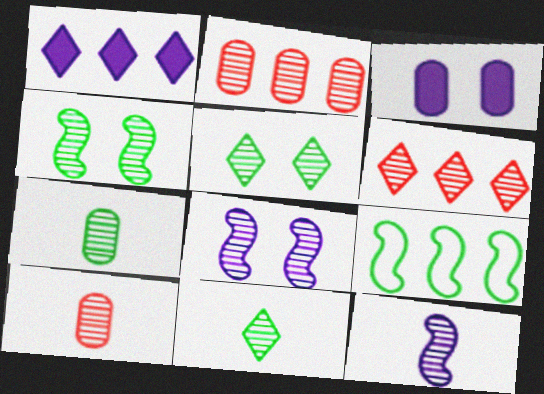[[1, 2, 9], 
[2, 5, 12], 
[2, 8, 11], 
[6, 7, 8], 
[10, 11, 12]]